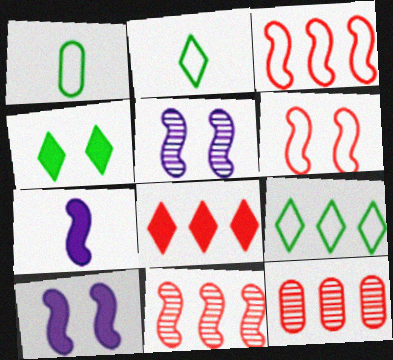[[1, 5, 8], 
[2, 10, 12], 
[3, 8, 12]]